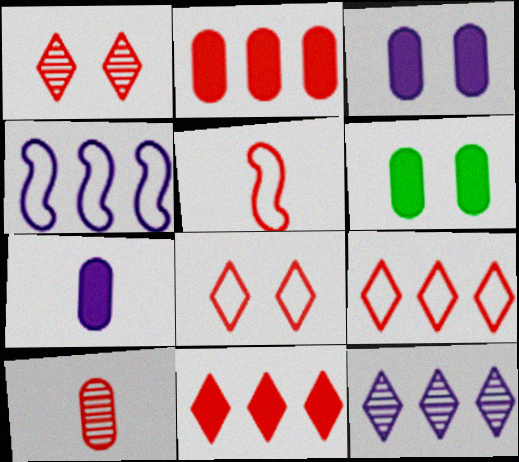[[1, 2, 5], 
[2, 6, 7], 
[5, 6, 12]]